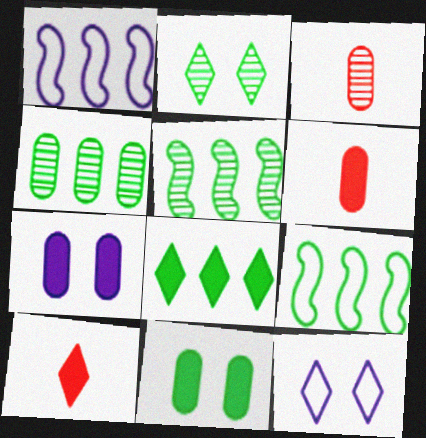[[1, 2, 6], 
[4, 8, 9], 
[5, 6, 12]]